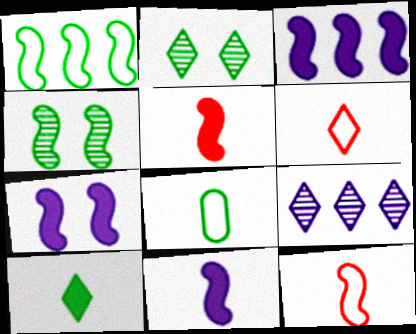[[3, 4, 12], 
[3, 7, 11]]